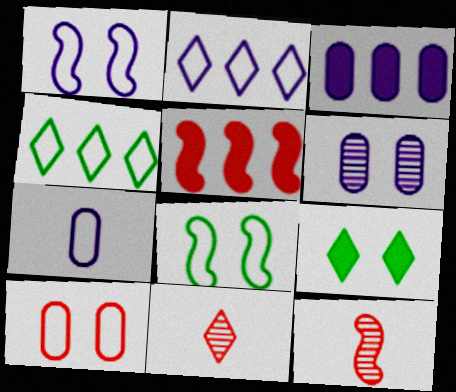[[1, 2, 7], 
[2, 9, 11], 
[3, 6, 7], 
[3, 8, 11], 
[5, 10, 11]]